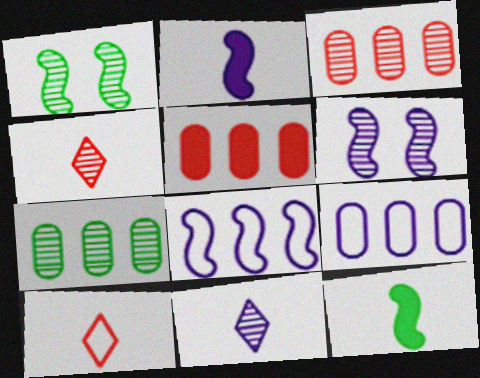[[1, 3, 11], 
[2, 6, 8], 
[4, 6, 7], 
[5, 7, 9]]